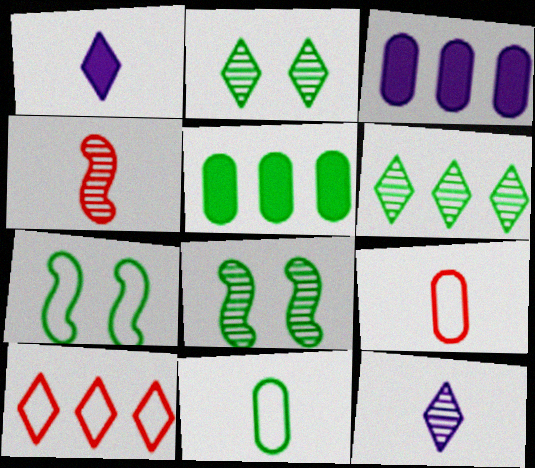[[1, 2, 10], 
[1, 4, 11]]